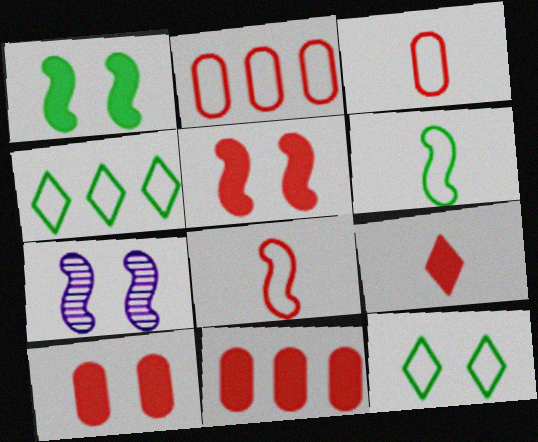[[5, 9, 11], 
[7, 10, 12]]